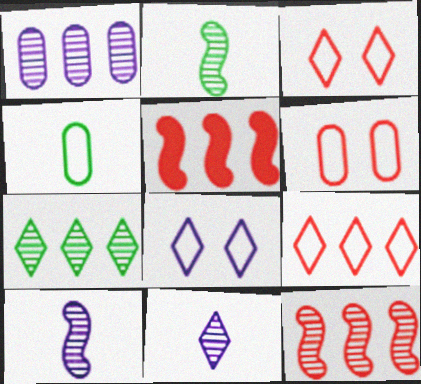[[1, 7, 12]]